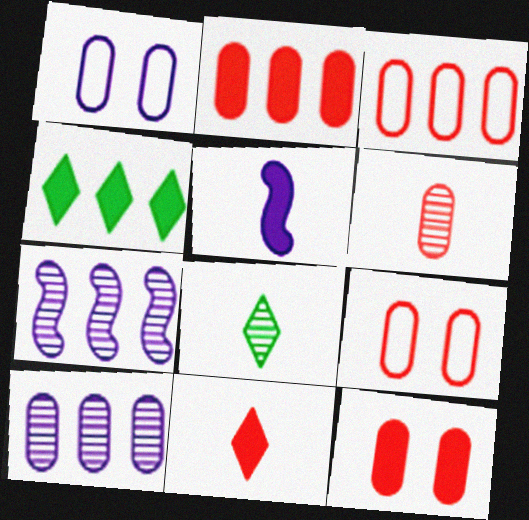[[2, 6, 9], 
[3, 4, 7], 
[3, 6, 12], 
[4, 5, 12]]